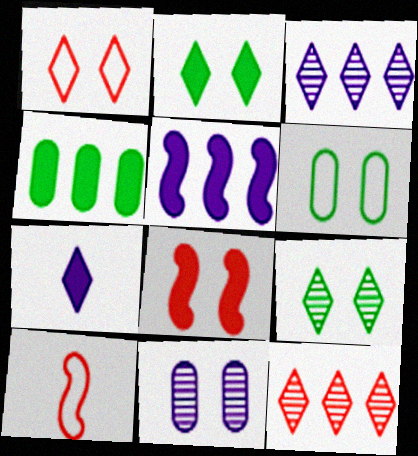[[4, 7, 8]]